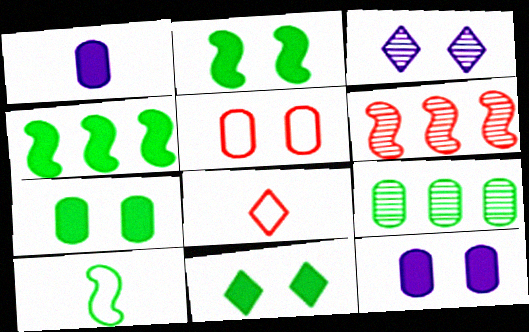[[1, 5, 9], 
[2, 3, 5], 
[2, 7, 11], 
[9, 10, 11]]